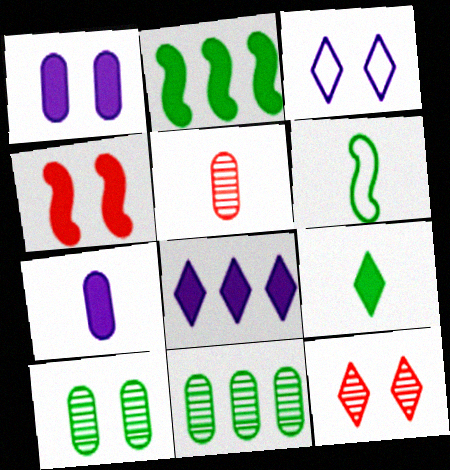[[2, 3, 5], 
[3, 4, 10]]